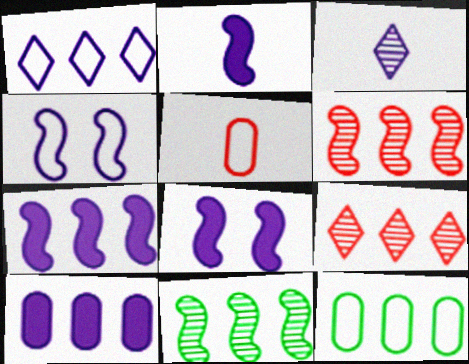[[2, 7, 8], 
[3, 4, 10], 
[7, 9, 12]]